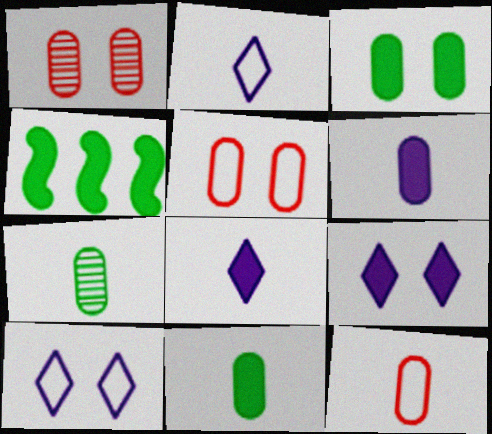[[1, 2, 4], 
[6, 7, 12]]